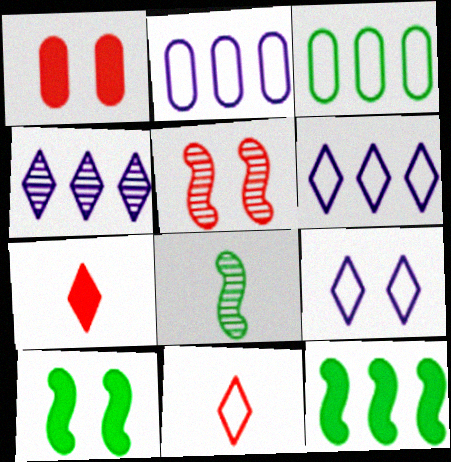[[1, 6, 8]]